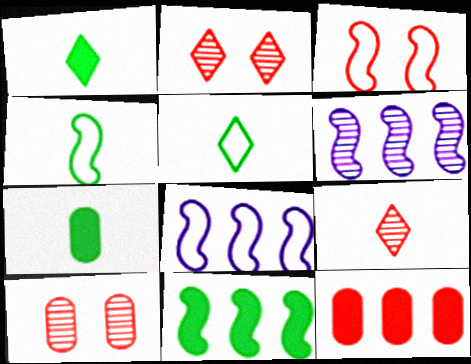[[1, 8, 10], 
[2, 7, 8], 
[3, 4, 8], 
[3, 9, 12]]